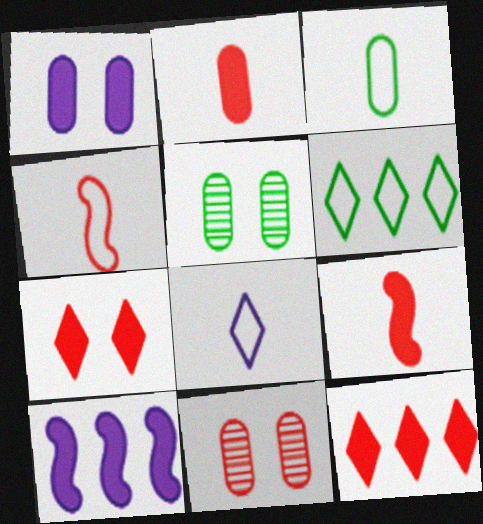[[3, 4, 8], 
[4, 11, 12]]